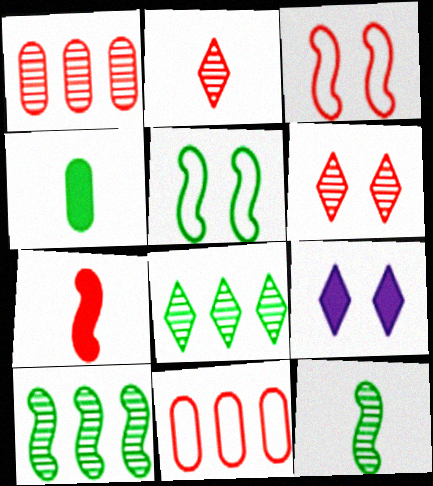[[4, 5, 8], 
[6, 7, 11], 
[9, 11, 12]]